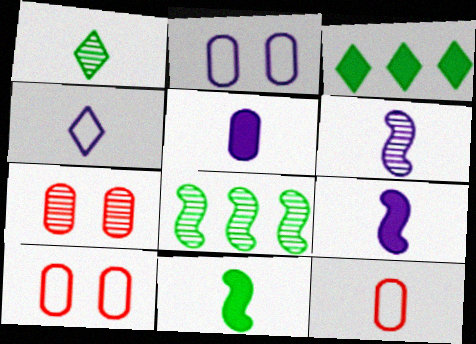[[1, 9, 12], 
[3, 6, 10], 
[4, 5, 6]]